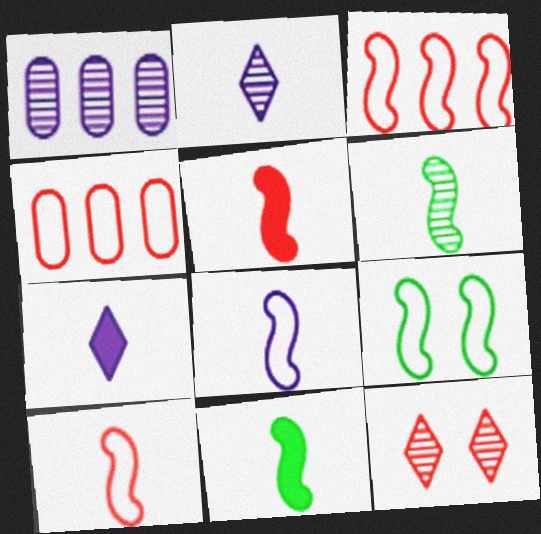[[1, 6, 12], 
[3, 8, 9], 
[4, 5, 12], 
[5, 6, 8]]